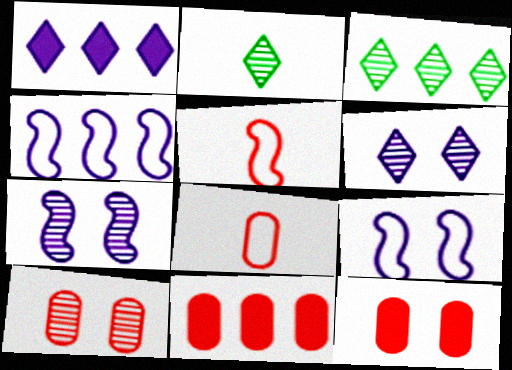[[2, 4, 12], 
[2, 9, 11], 
[3, 4, 11], 
[8, 10, 11]]